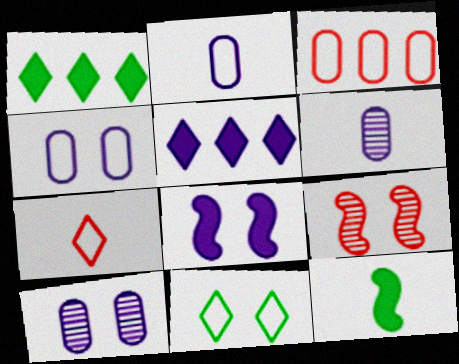[[1, 2, 9], 
[6, 7, 12]]